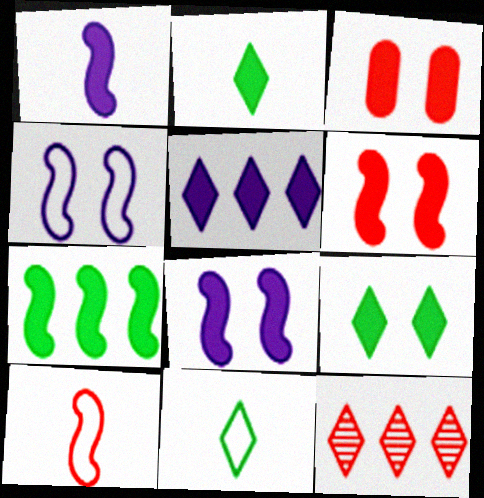[[1, 6, 7], 
[3, 8, 9], 
[3, 10, 12]]